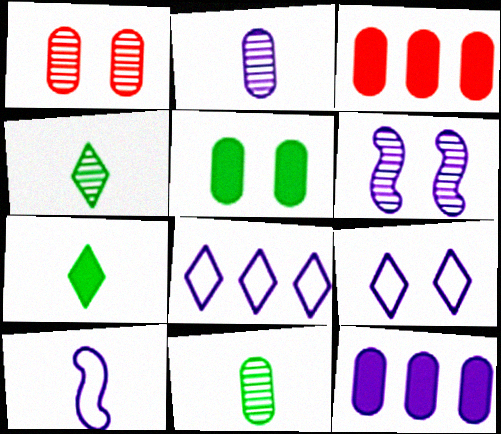[]